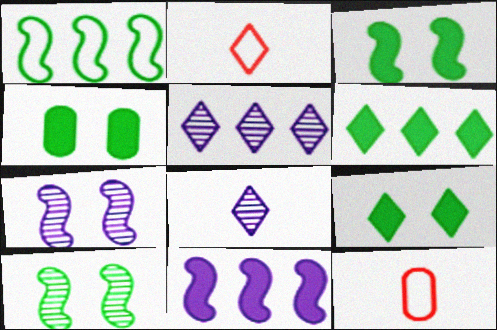[[2, 5, 9], 
[3, 4, 9], 
[3, 5, 12], 
[6, 7, 12]]